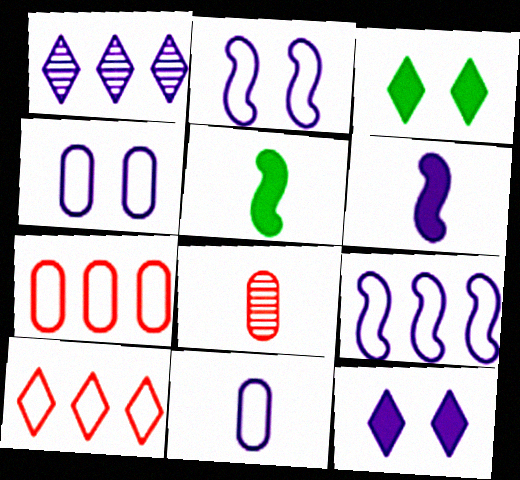[[1, 4, 6], 
[3, 8, 9]]